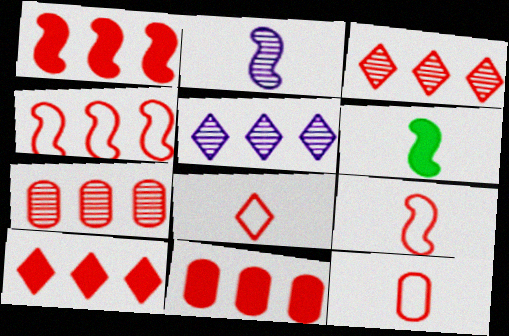[[1, 10, 11], 
[2, 6, 9], 
[3, 4, 11], 
[4, 7, 10], 
[8, 9, 12]]